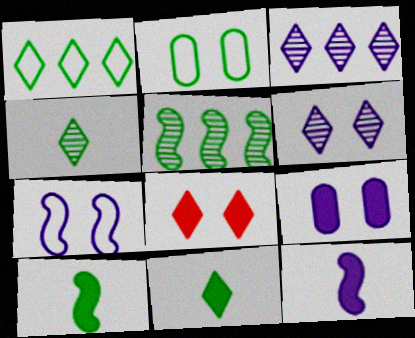[[2, 5, 11], 
[6, 7, 9]]